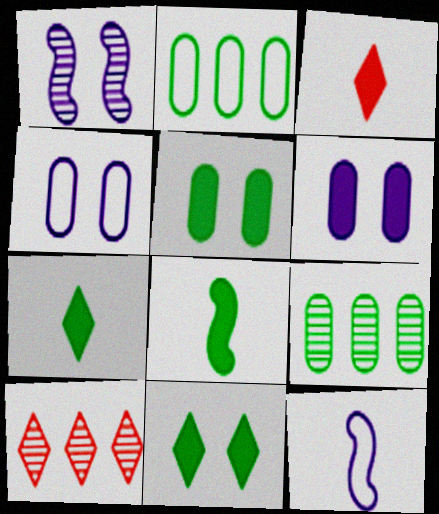[[1, 2, 3], 
[4, 8, 10], 
[5, 10, 12]]